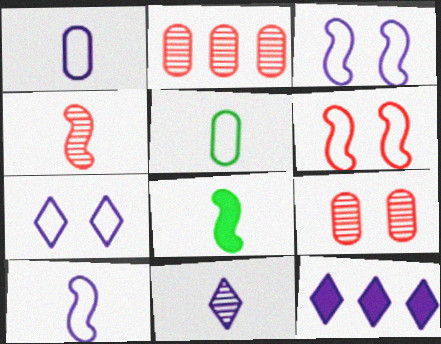[[2, 7, 8], 
[4, 8, 10], 
[7, 11, 12]]